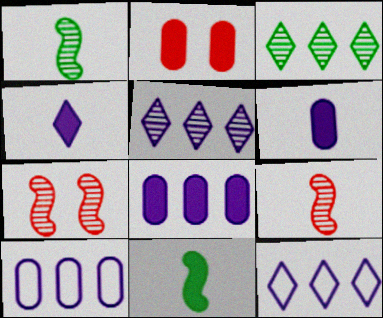[[1, 2, 12]]